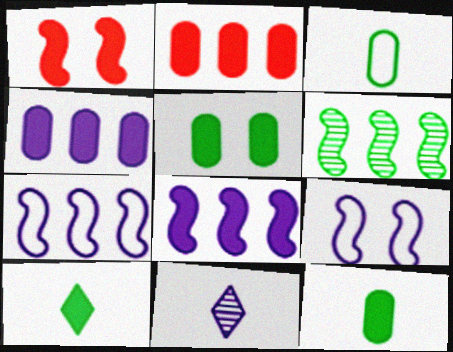[[1, 4, 10], 
[4, 9, 11]]